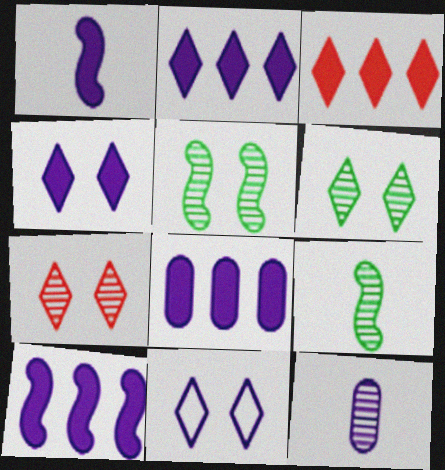[[1, 4, 8], 
[2, 8, 10], 
[10, 11, 12]]